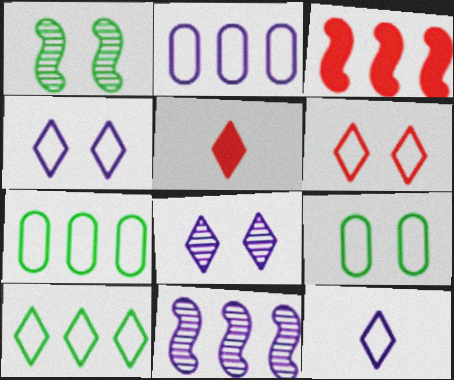[[1, 2, 5], 
[5, 8, 10], 
[5, 9, 11], 
[6, 10, 12]]